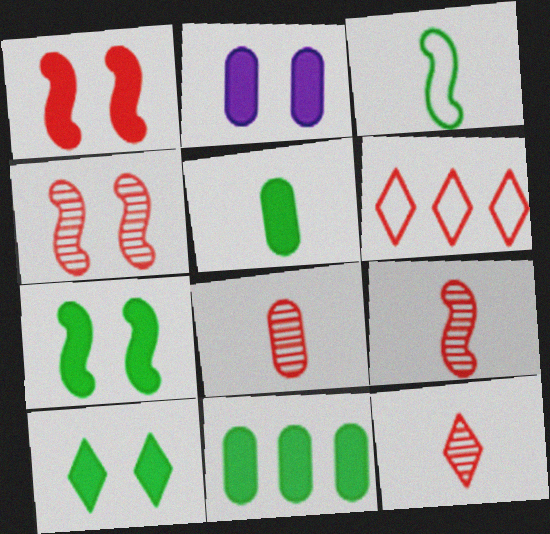[[1, 2, 10], 
[1, 6, 8], 
[8, 9, 12]]